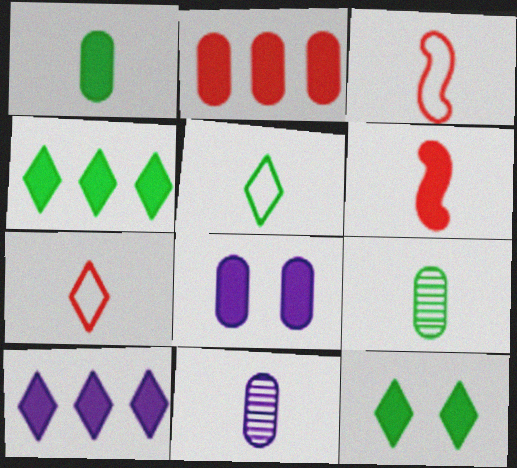[[1, 2, 8], 
[4, 6, 8], 
[5, 6, 11]]